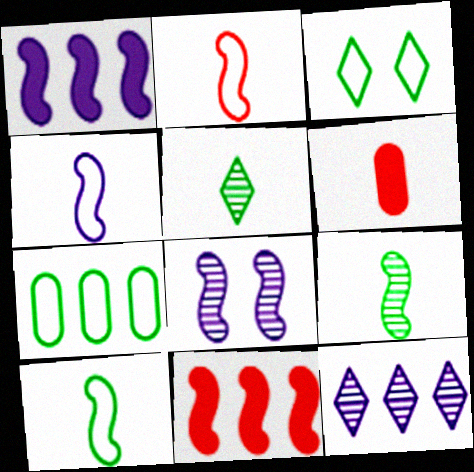[[1, 4, 8], 
[2, 4, 10], 
[3, 7, 10], 
[4, 5, 6], 
[7, 11, 12], 
[8, 10, 11]]